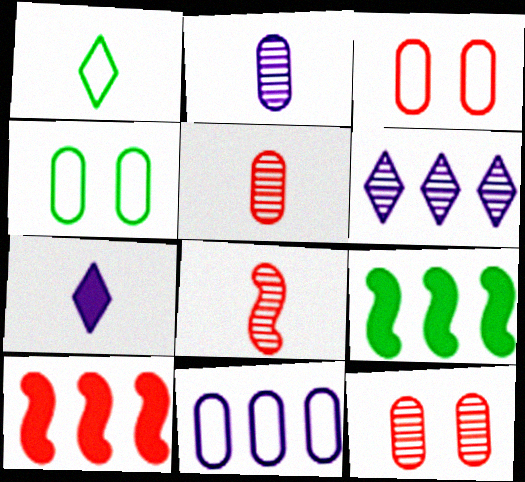[]